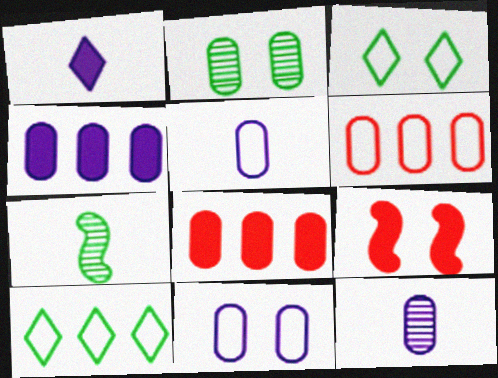[[2, 5, 8], 
[4, 11, 12], 
[9, 10, 12]]